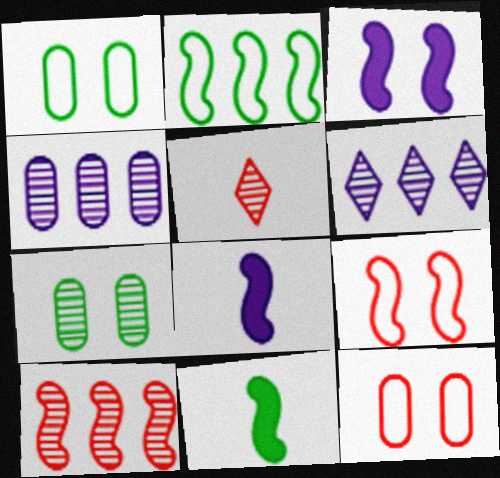[[6, 11, 12]]